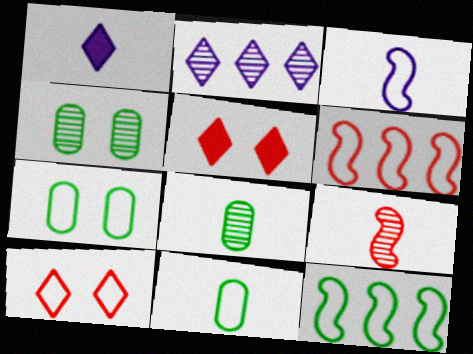[[1, 4, 6], 
[1, 9, 11], 
[2, 4, 9]]